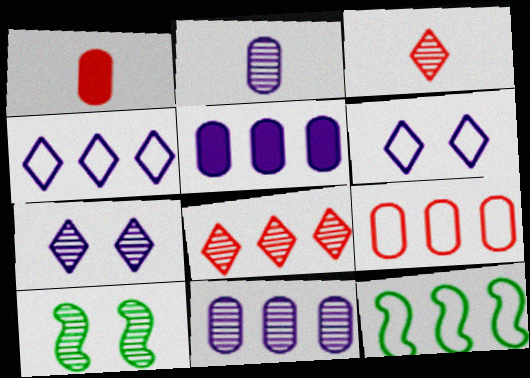[[1, 4, 10], 
[1, 7, 12], 
[2, 8, 10], 
[3, 10, 11], 
[4, 9, 12], 
[5, 8, 12]]